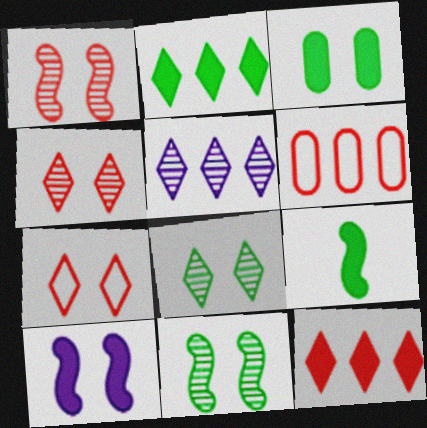[[2, 3, 9]]